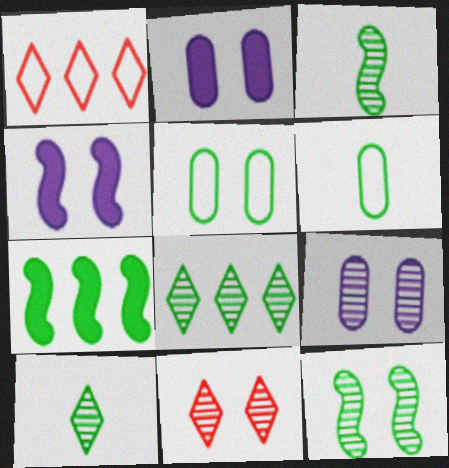[[1, 2, 3], 
[4, 5, 11], 
[5, 7, 10], 
[9, 11, 12]]